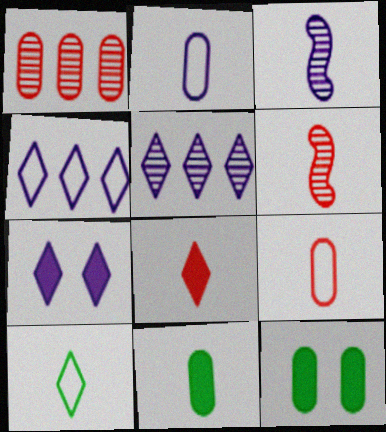[[1, 2, 12], 
[4, 6, 12], 
[6, 8, 9]]